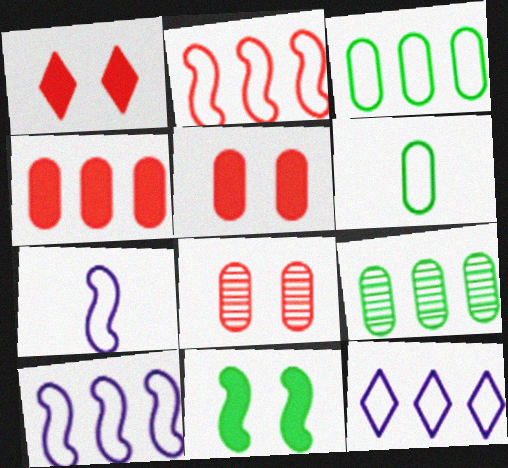[[1, 7, 9], 
[2, 3, 12]]